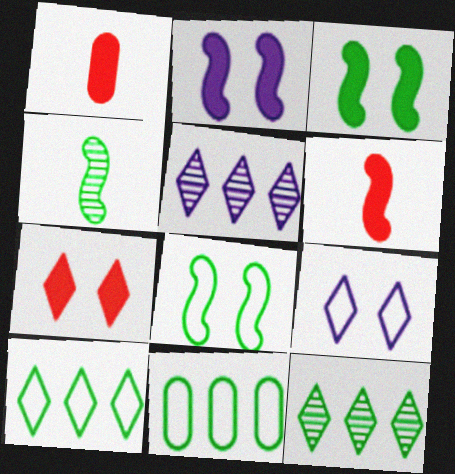[[1, 5, 8]]